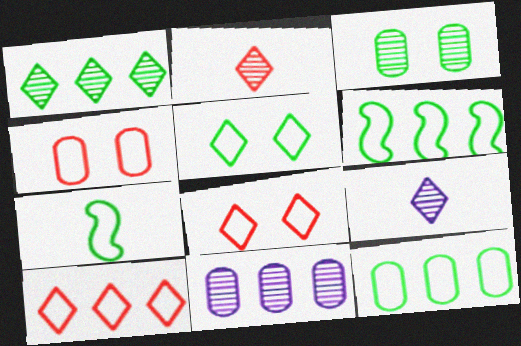[[5, 7, 12]]